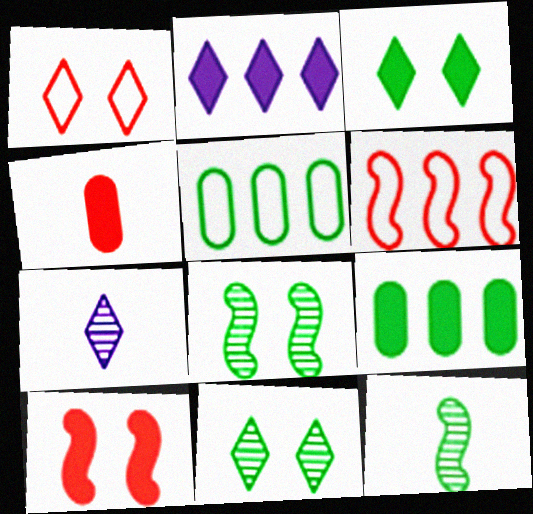[[3, 5, 12], 
[5, 7, 10]]